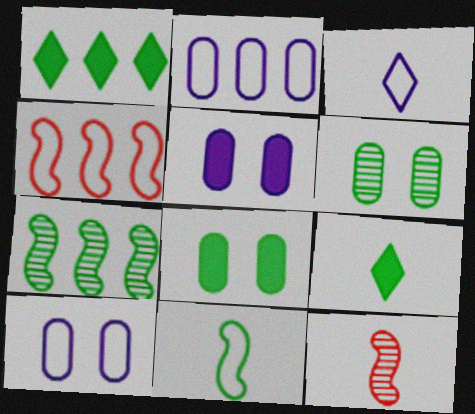[[1, 6, 11], 
[1, 10, 12]]